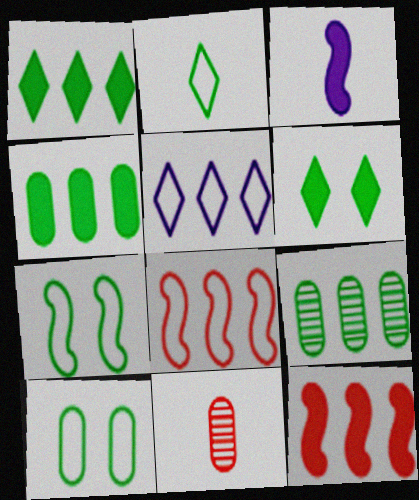[[2, 3, 11], 
[5, 9, 12]]